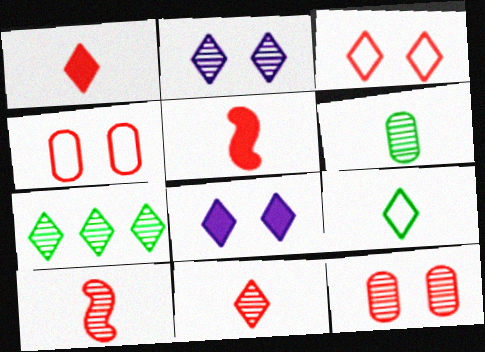[[2, 7, 11]]